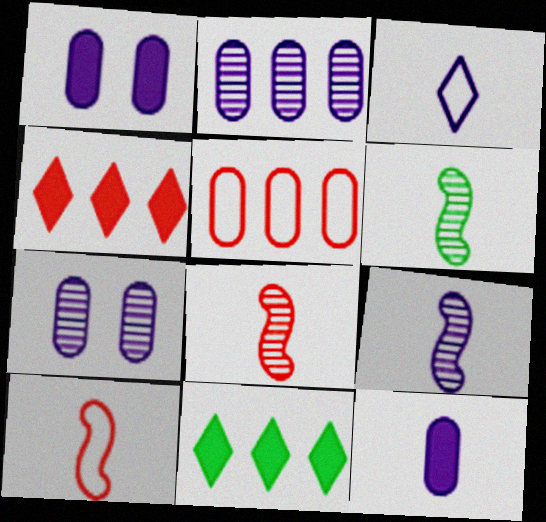[[3, 9, 12], 
[6, 8, 9], 
[7, 10, 11]]